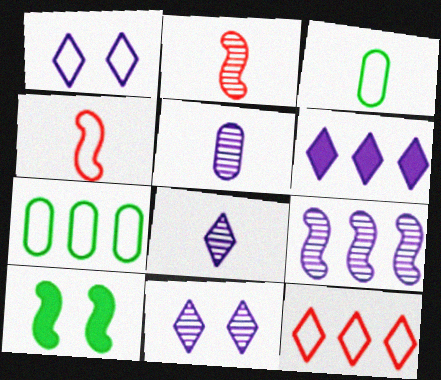[[1, 4, 7], 
[1, 6, 8], 
[4, 9, 10], 
[5, 9, 11], 
[5, 10, 12]]